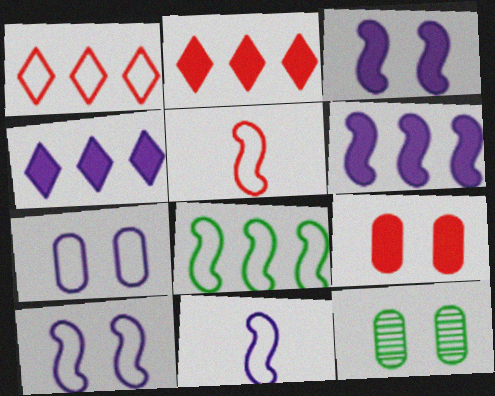[[2, 11, 12], 
[4, 5, 12], 
[5, 8, 10], 
[7, 9, 12]]